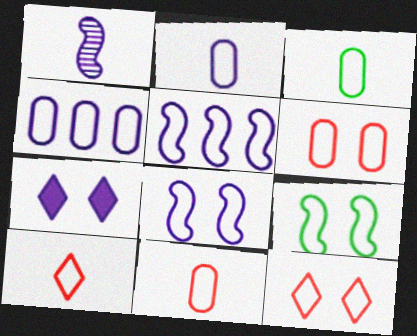[[1, 4, 7], 
[2, 3, 11], 
[3, 4, 6], 
[3, 5, 12], 
[4, 9, 10]]